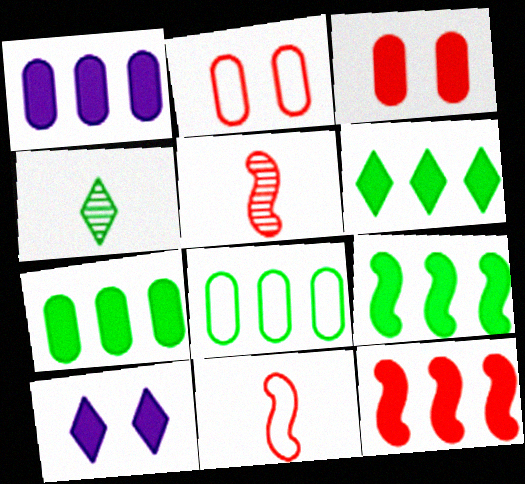[[1, 6, 12], 
[5, 8, 10], 
[6, 7, 9]]